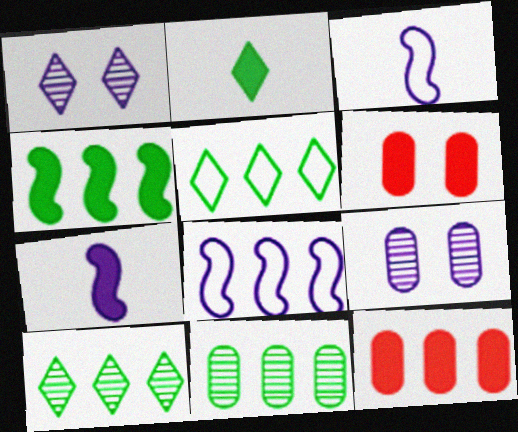[[3, 6, 10], 
[4, 5, 11], 
[8, 10, 12]]